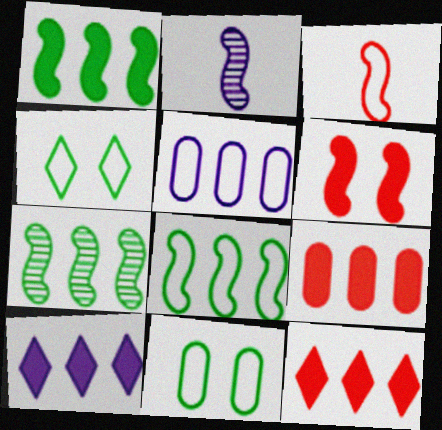[[1, 7, 8], 
[1, 9, 10], 
[2, 4, 9], 
[2, 6, 8], 
[2, 11, 12], 
[3, 4, 5], 
[5, 7, 12]]